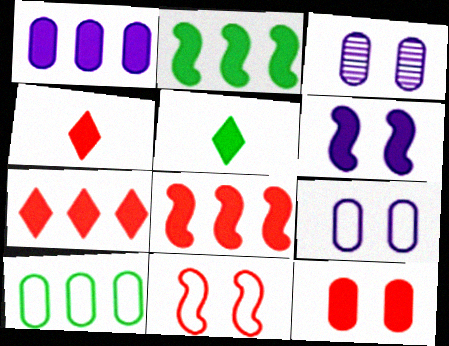[[1, 2, 7], 
[4, 8, 12]]